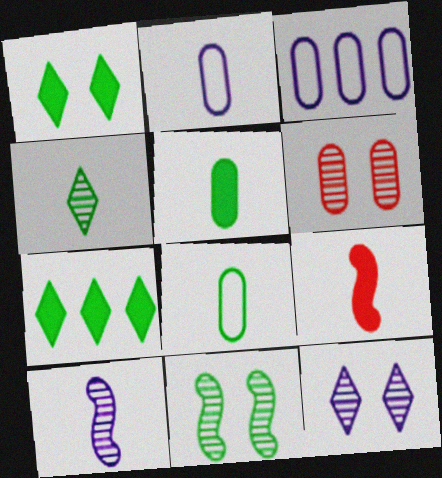[[2, 4, 9], 
[3, 5, 6], 
[6, 11, 12], 
[7, 8, 11]]